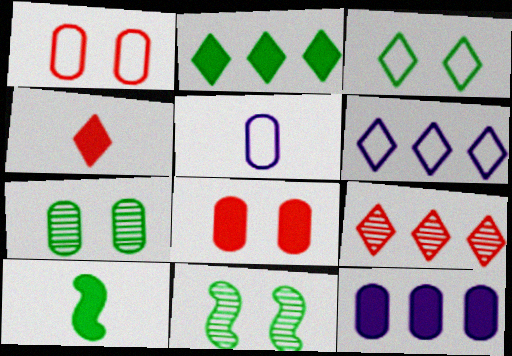[[2, 6, 9]]